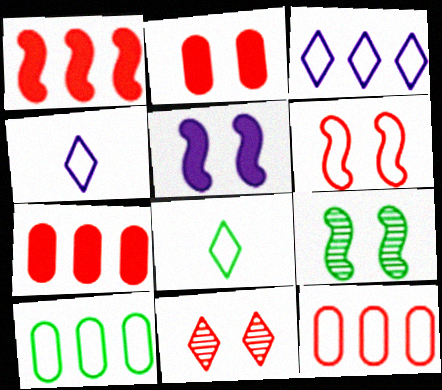[[2, 6, 11], 
[4, 6, 10], 
[4, 7, 9], 
[5, 6, 9]]